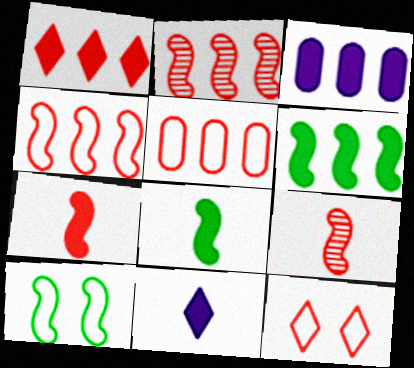[[1, 2, 5], 
[1, 3, 6]]